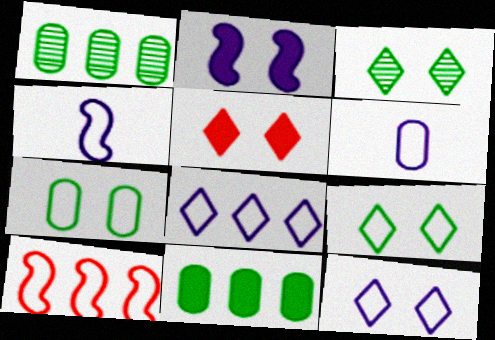[[1, 4, 5], 
[3, 5, 12], 
[6, 9, 10]]